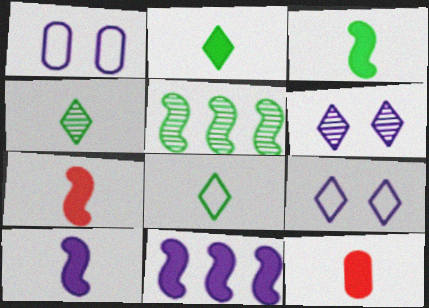[[2, 4, 8], 
[2, 10, 12], 
[3, 7, 10], 
[5, 9, 12]]